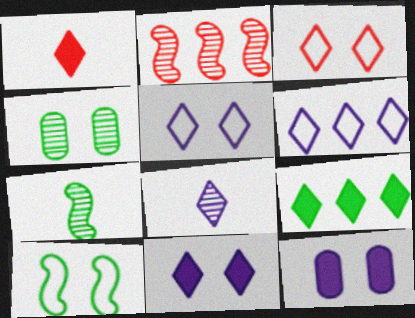[[1, 9, 11], 
[2, 4, 8], 
[3, 8, 9], 
[6, 8, 11]]